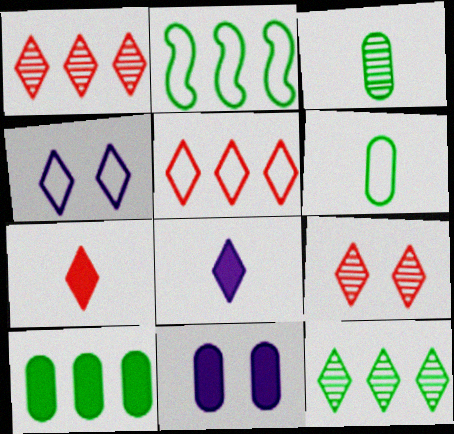[[2, 10, 12], 
[4, 7, 12], 
[5, 7, 9]]